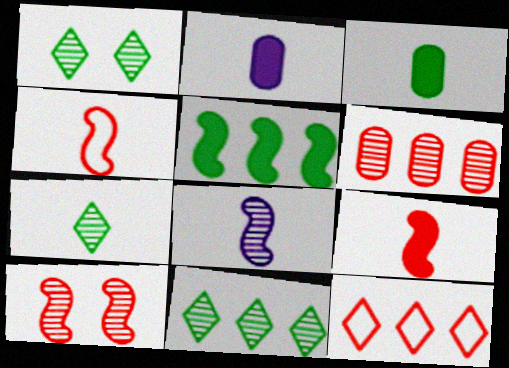[[1, 6, 8], 
[1, 7, 11], 
[2, 4, 7]]